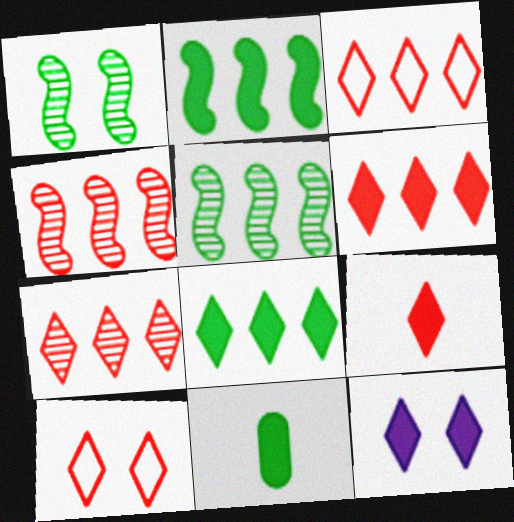[[3, 6, 7], 
[7, 9, 10], 
[8, 9, 12]]